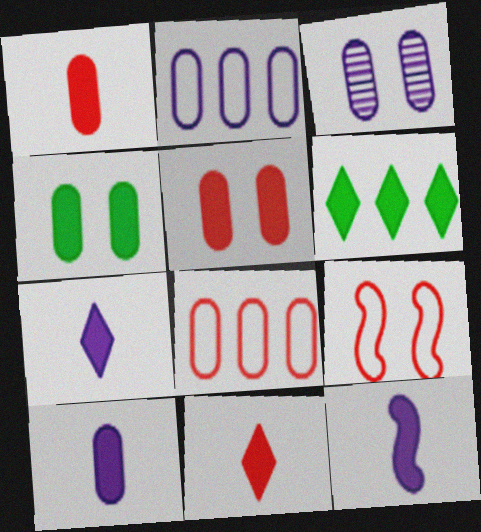[[2, 3, 10], 
[5, 6, 12], 
[7, 10, 12]]